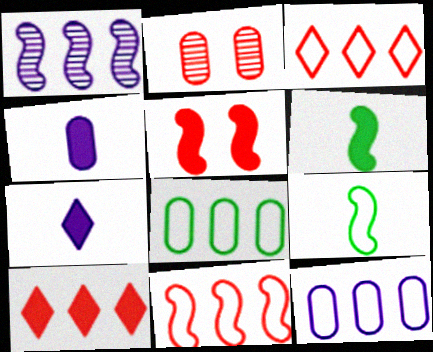[[1, 5, 9], 
[1, 8, 10], 
[2, 4, 8]]